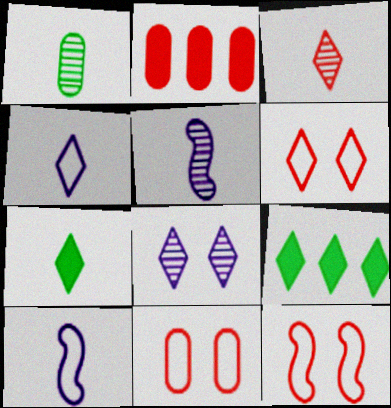[[1, 3, 5], 
[2, 3, 12], 
[3, 4, 7], 
[5, 9, 11], 
[6, 11, 12]]